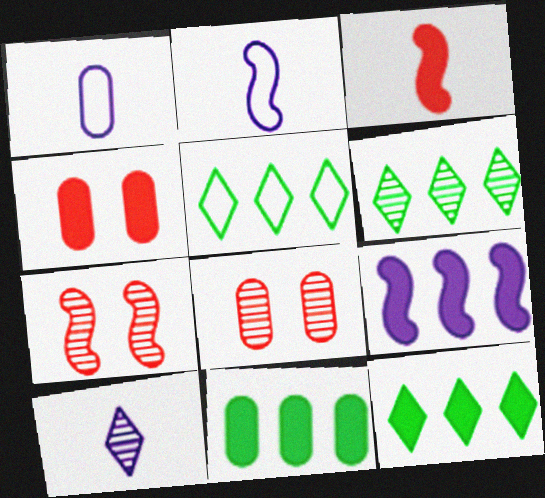[[1, 7, 12], 
[1, 8, 11], 
[2, 4, 6], 
[2, 8, 12], 
[5, 6, 12]]